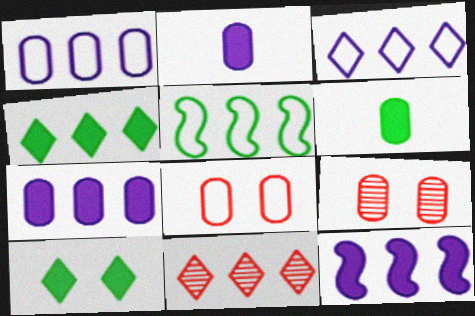[[1, 6, 9], 
[3, 4, 11], 
[5, 7, 11]]